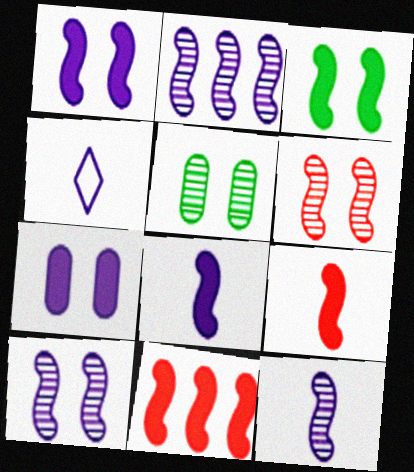[[2, 4, 7], 
[2, 10, 12], 
[3, 8, 11], 
[4, 5, 11]]